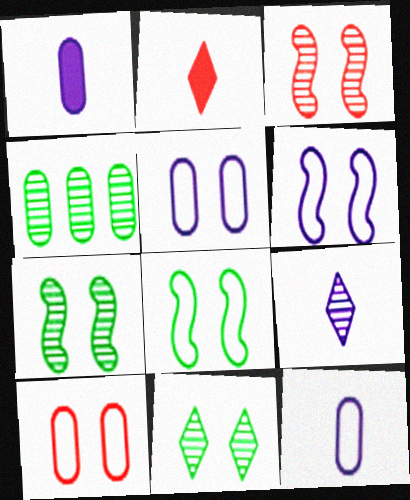[[1, 4, 10], 
[2, 4, 6], 
[3, 4, 9]]